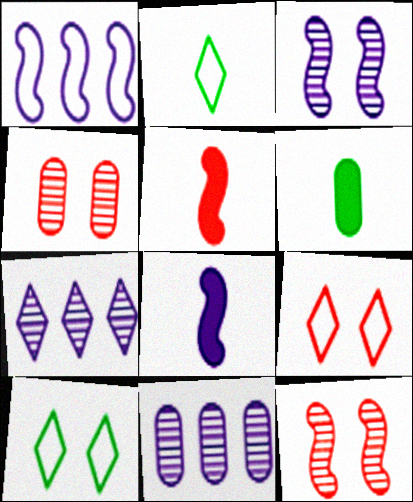[[1, 3, 8], 
[5, 10, 11]]